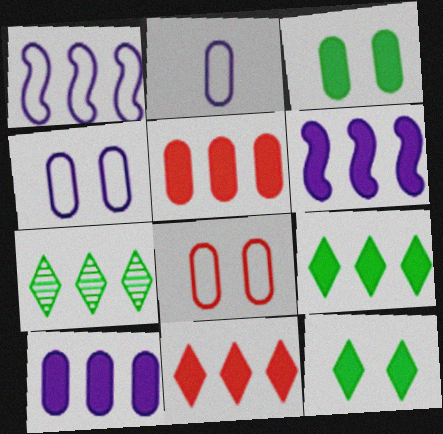[[1, 5, 7], 
[5, 6, 9]]